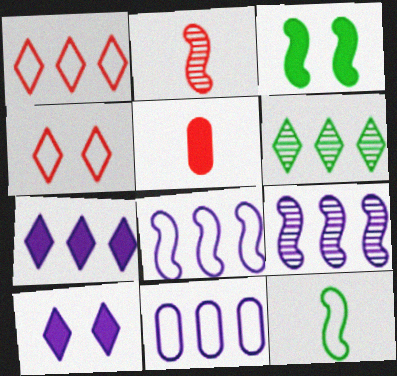[[1, 6, 7], 
[2, 3, 8], 
[3, 5, 7], 
[4, 11, 12], 
[7, 9, 11]]